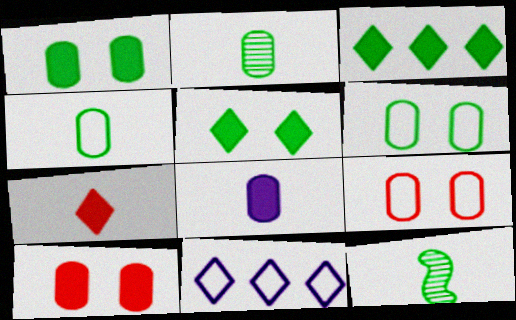[[3, 6, 12], 
[10, 11, 12]]